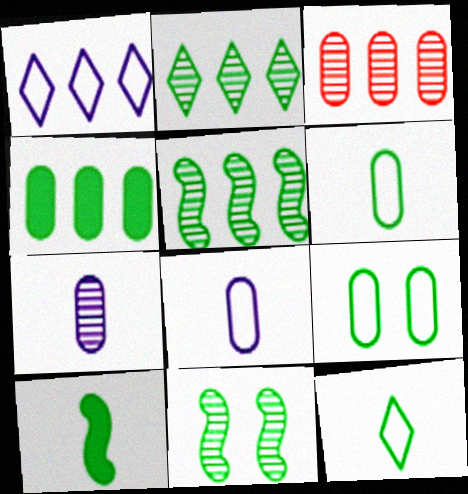[[2, 9, 10], 
[4, 11, 12]]